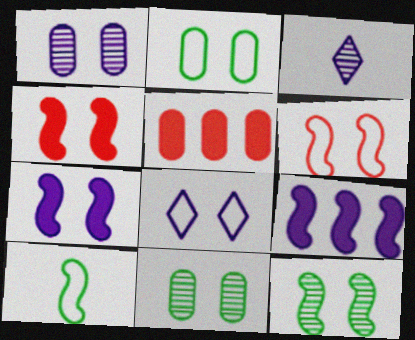[[1, 7, 8], 
[2, 6, 8], 
[4, 8, 11], 
[6, 7, 12]]